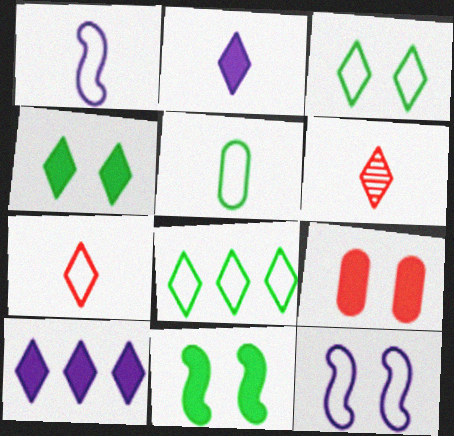[[1, 5, 7], 
[3, 6, 10]]